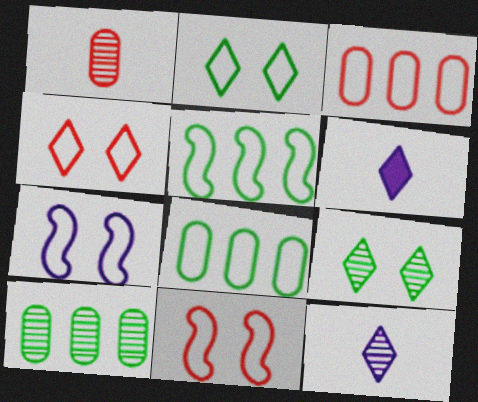[[6, 10, 11]]